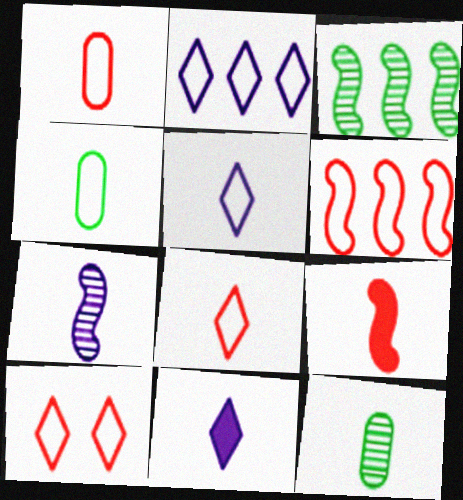[[1, 6, 10], 
[5, 9, 12]]